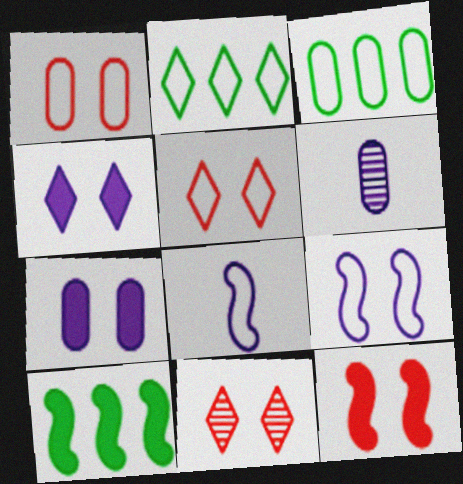[[1, 2, 8], 
[1, 11, 12], 
[2, 6, 12], 
[3, 5, 8], 
[5, 6, 10]]